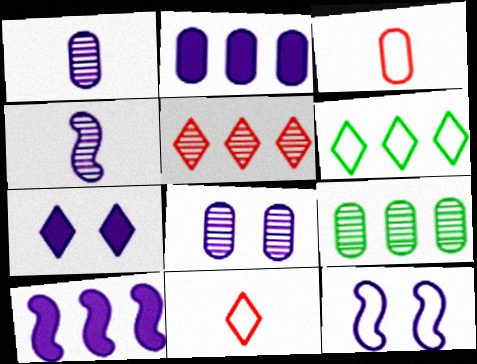[[3, 6, 12], 
[4, 10, 12], 
[7, 8, 12]]